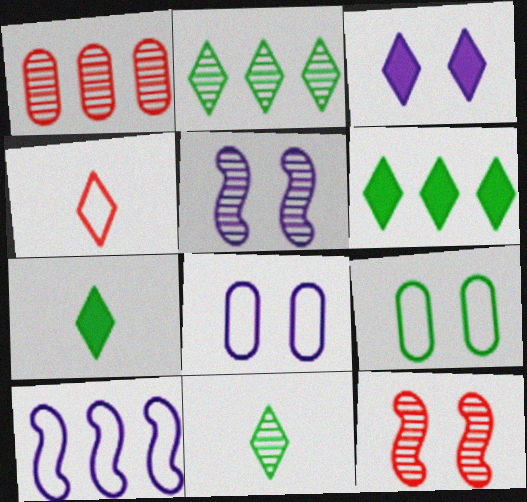[[1, 5, 11], 
[1, 6, 10], 
[2, 3, 4], 
[3, 5, 8], 
[3, 9, 12], 
[4, 9, 10]]